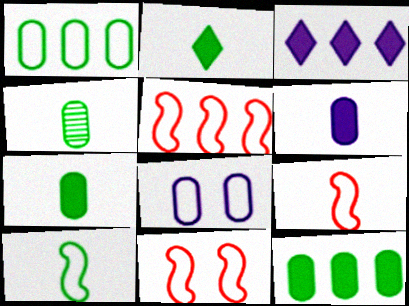[[2, 4, 10], 
[3, 4, 11], 
[5, 9, 11]]